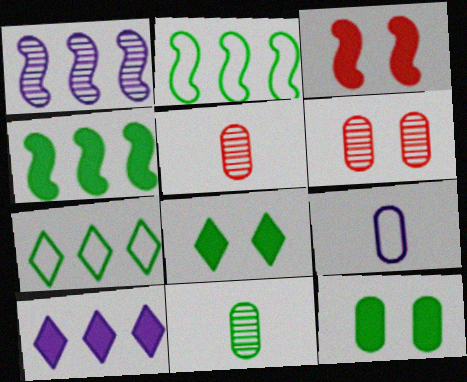[[2, 8, 11]]